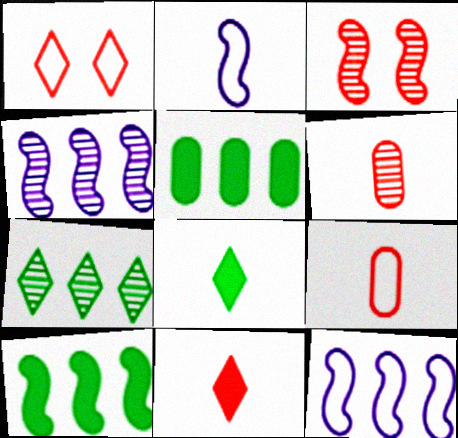[[2, 3, 10], 
[2, 6, 8]]